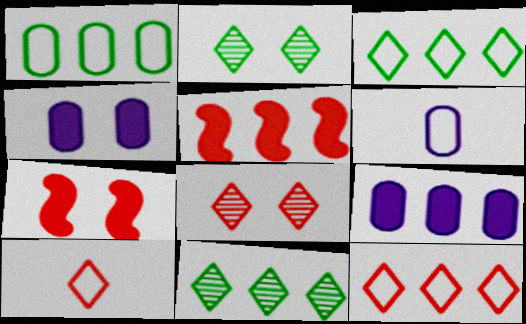[[2, 5, 6], 
[6, 7, 11]]